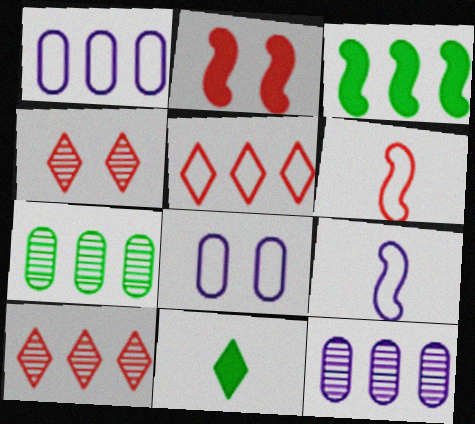[[1, 3, 10], 
[3, 5, 12]]